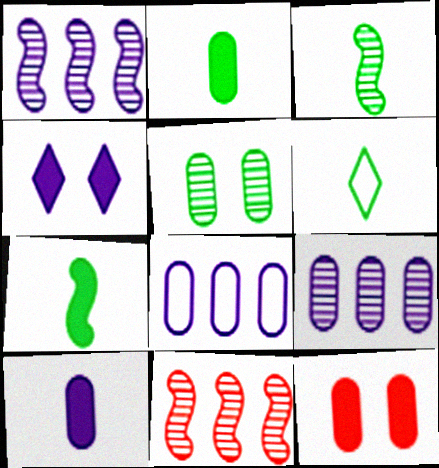[[1, 6, 12], 
[2, 3, 6]]